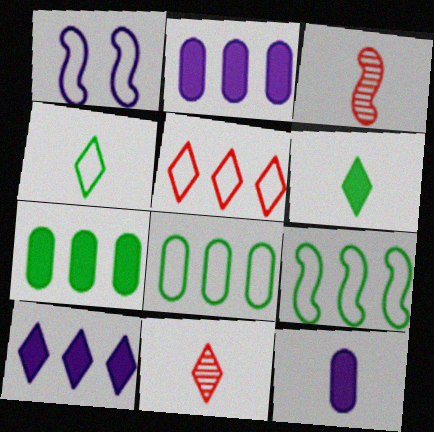[[1, 7, 11], 
[3, 4, 12]]